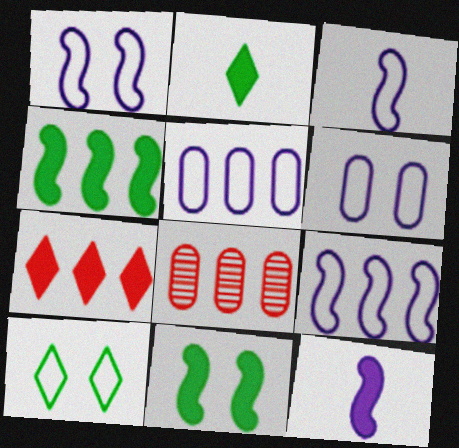[[1, 2, 8], 
[1, 3, 9], 
[8, 10, 12]]